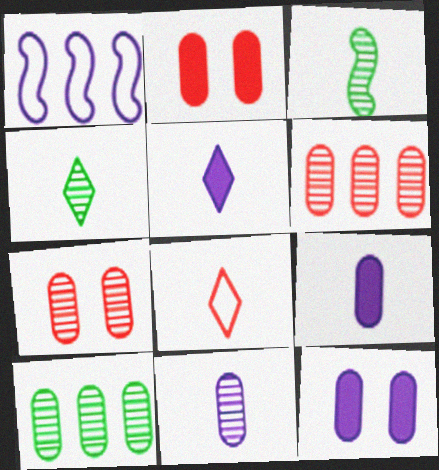[[1, 2, 4], 
[3, 8, 9], 
[4, 5, 8], 
[7, 10, 11]]